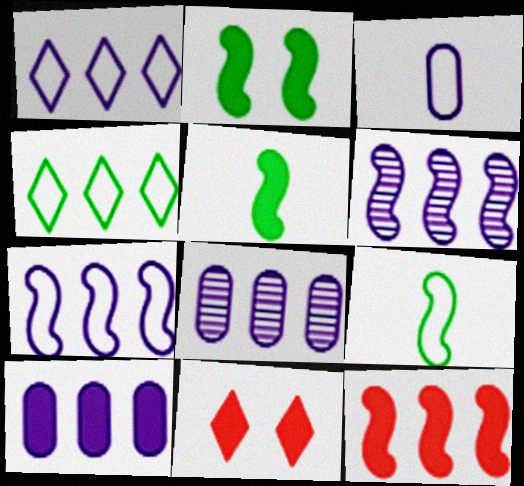[[1, 6, 10], 
[4, 8, 12], 
[5, 10, 11], 
[8, 9, 11]]